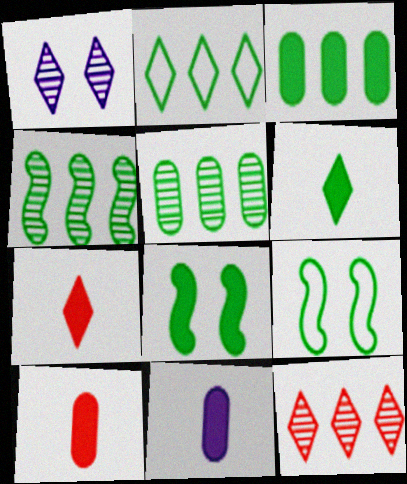[[1, 2, 7], 
[2, 3, 4], 
[3, 6, 8], 
[5, 6, 9], 
[9, 11, 12]]